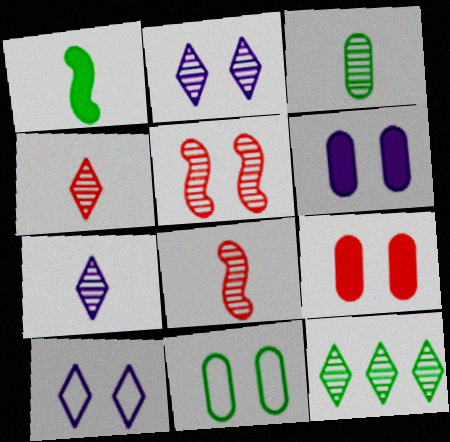[[1, 11, 12], 
[2, 4, 12], 
[3, 7, 8]]